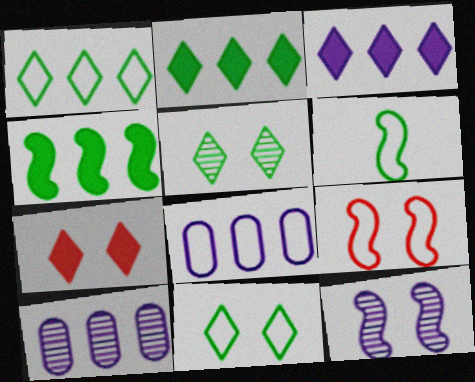[[6, 7, 10]]